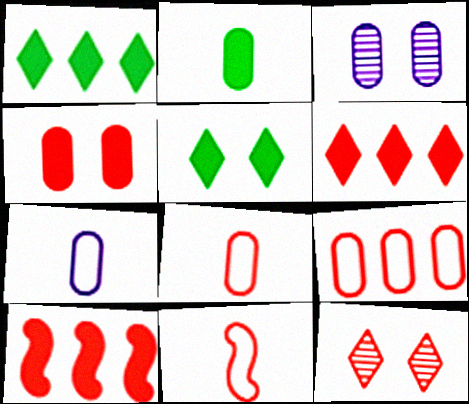[[1, 3, 11], 
[2, 3, 9], 
[8, 10, 12]]